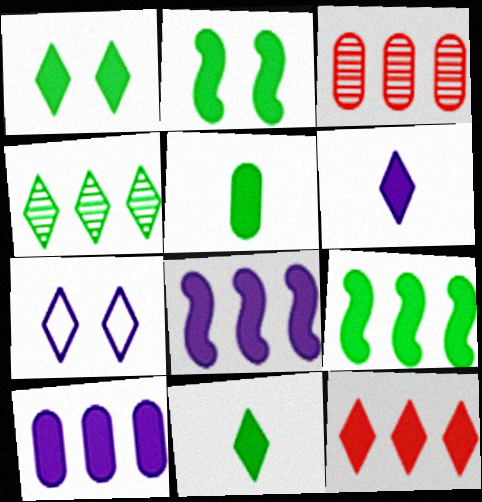[[1, 5, 9], 
[1, 6, 12], 
[9, 10, 12]]